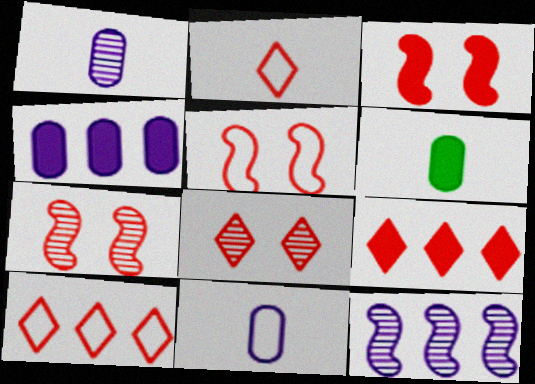[[2, 8, 9], 
[3, 5, 7]]